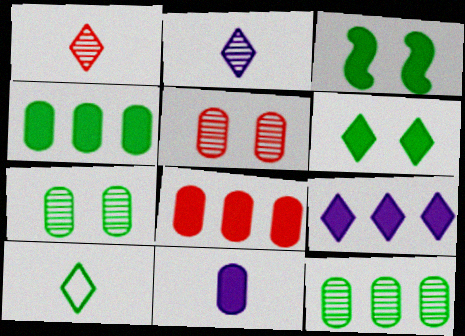[[3, 10, 12]]